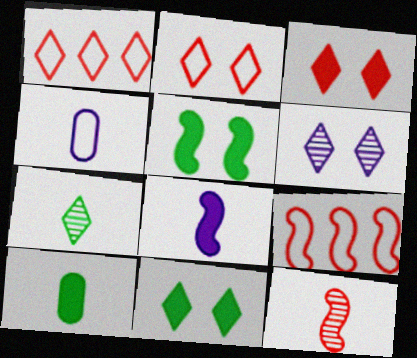[[2, 6, 11], 
[6, 9, 10]]